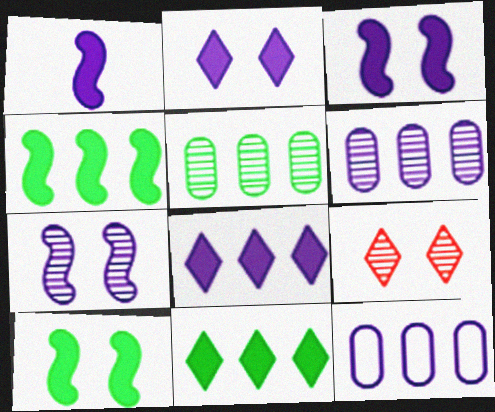[]